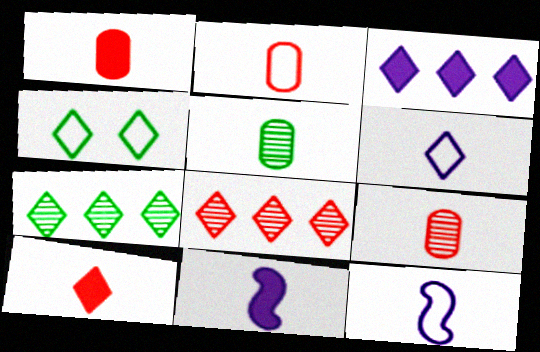[[1, 2, 9], 
[5, 10, 12]]